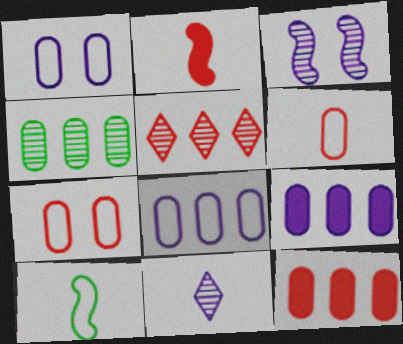[[2, 5, 7], 
[4, 8, 12]]